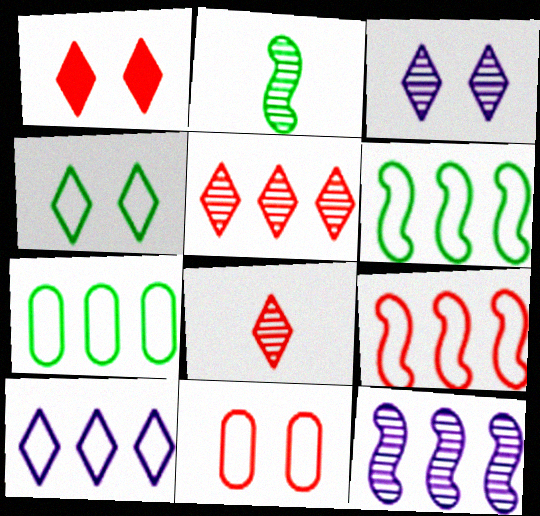[[1, 3, 4], 
[7, 9, 10]]